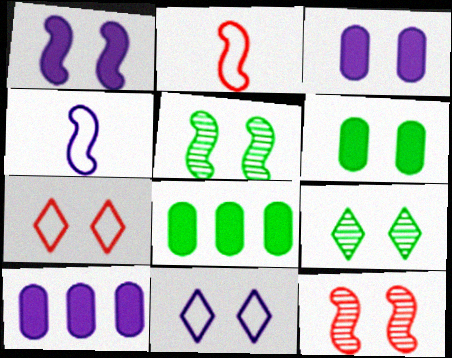[[2, 9, 10], 
[3, 5, 7], 
[6, 11, 12]]